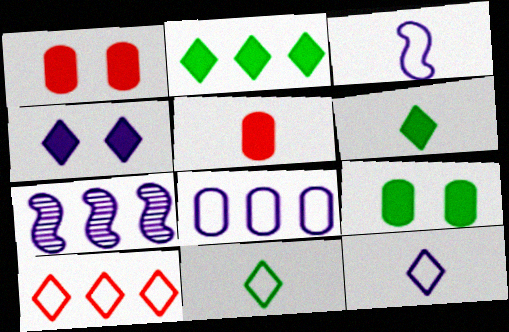[[1, 7, 11]]